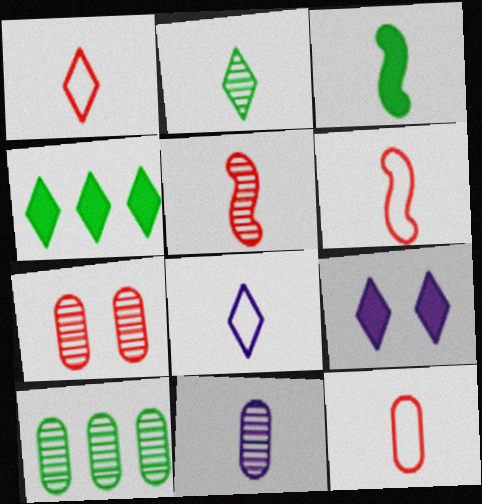[[1, 3, 11], 
[1, 6, 12], 
[2, 5, 11], 
[6, 9, 10], 
[7, 10, 11]]